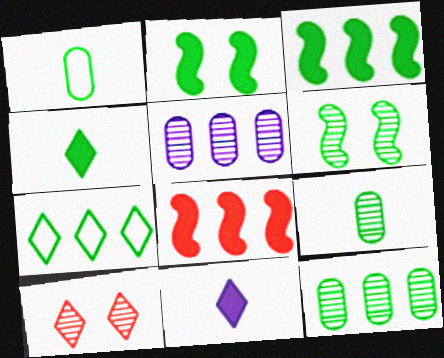[[2, 7, 9], 
[3, 7, 12], 
[5, 7, 8], 
[7, 10, 11]]